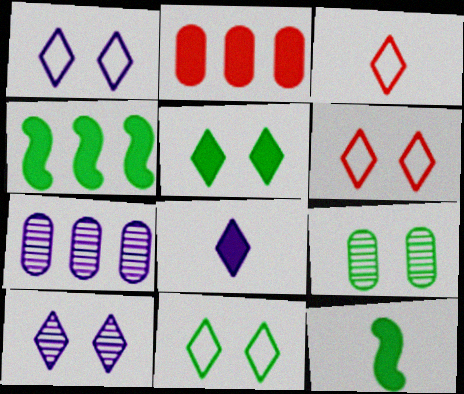[[1, 6, 11], 
[5, 6, 10], 
[6, 7, 12]]